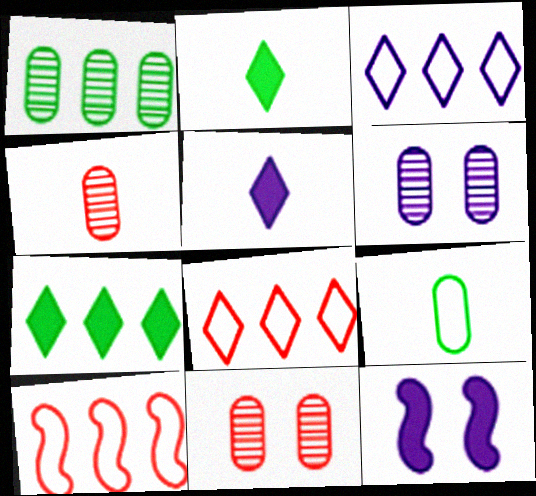[[1, 4, 6], 
[2, 6, 10]]